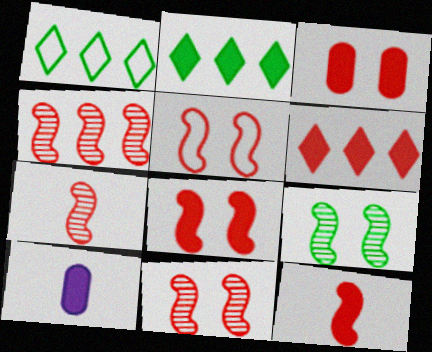[[1, 10, 11], 
[2, 8, 10], 
[3, 6, 12], 
[4, 5, 12], 
[4, 7, 11], 
[5, 8, 11]]